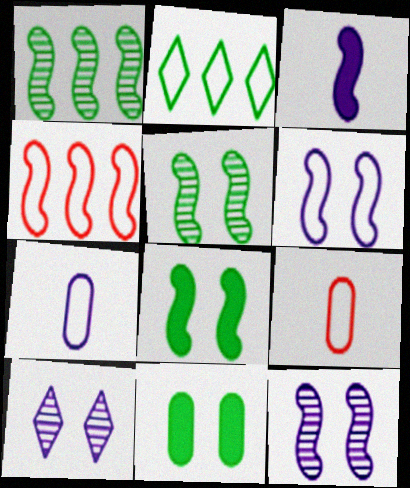[[2, 6, 9], 
[3, 4, 5]]